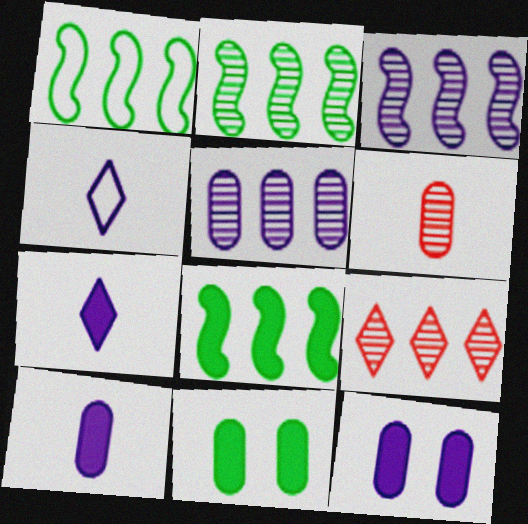[[1, 2, 8], 
[2, 5, 9], 
[3, 4, 12]]